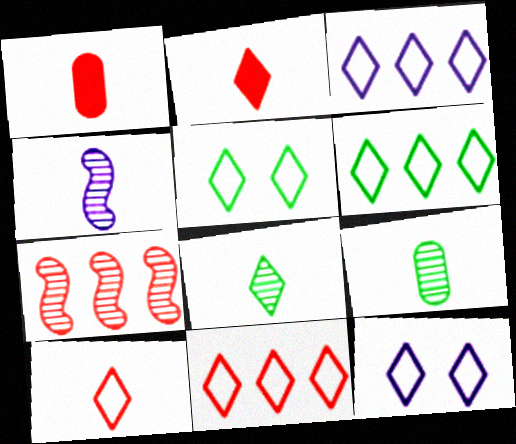[[3, 5, 10], 
[3, 6, 11], 
[6, 10, 12]]